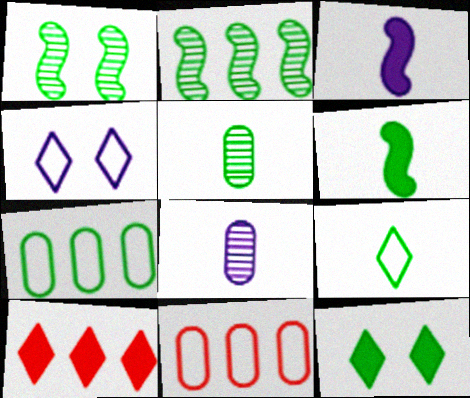[[5, 6, 9]]